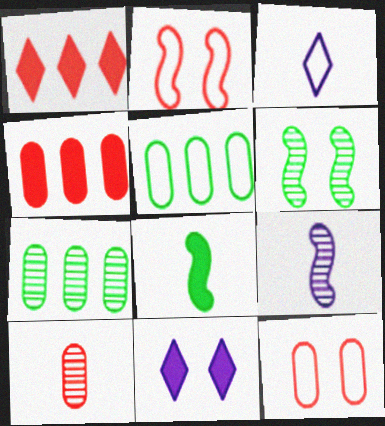[[1, 2, 10], 
[2, 3, 5], 
[3, 4, 6], 
[3, 8, 10], 
[4, 8, 11], 
[4, 10, 12], 
[6, 11, 12]]